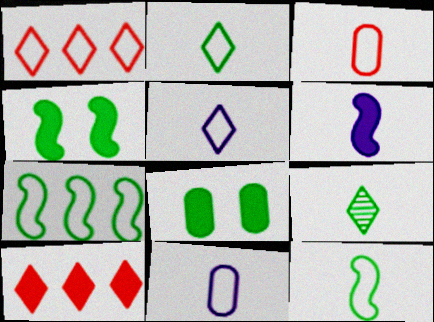[[3, 5, 12], 
[3, 6, 9], 
[6, 8, 10], 
[7, 8, 9]]